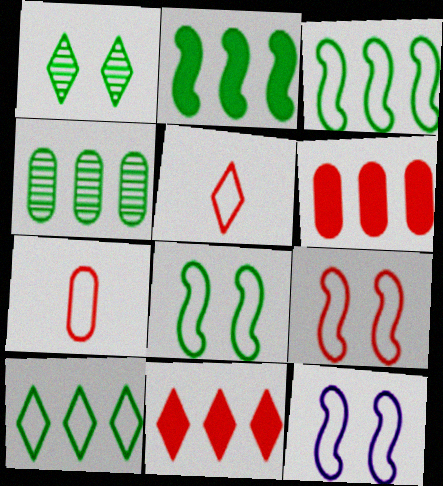[[2, 4, 10], 
[7, 10, 12], 
[8, 9, 12]]